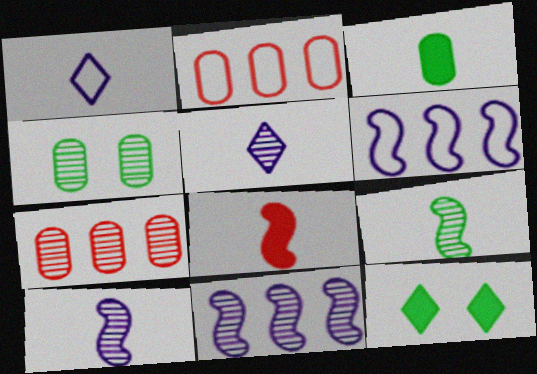[[2, 10, 12]]